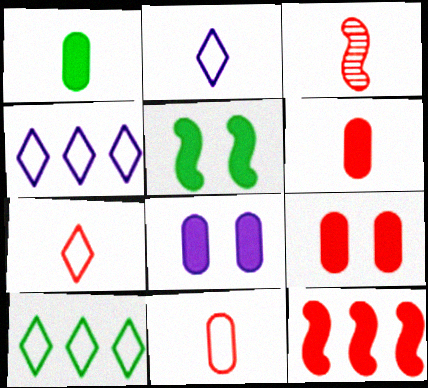[[1, 2, 3], 
[3, 6, 7], 
[3, 8, 10]]